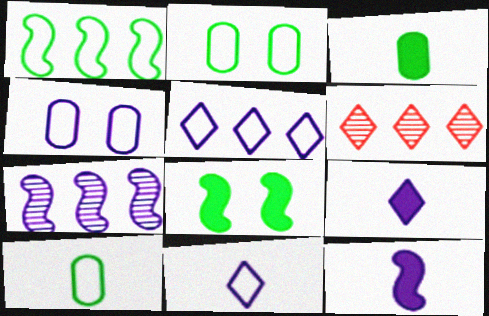[[2, 6, 12], 
[4, 7, 9]]